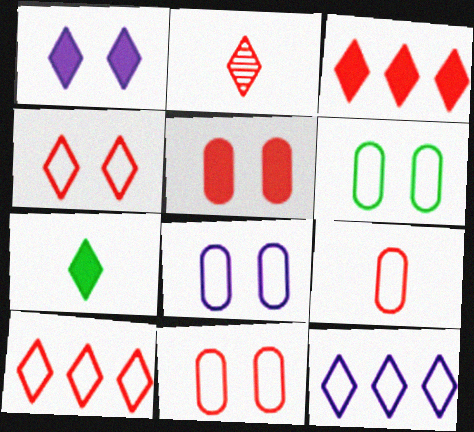[[1, 3, 7], 
[2, 3, 4], 
[6, 8, 11]]